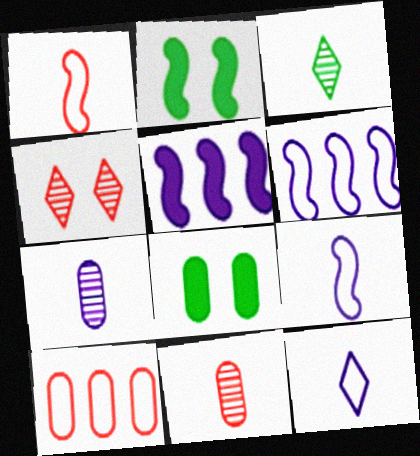[[7, 8, 10]]